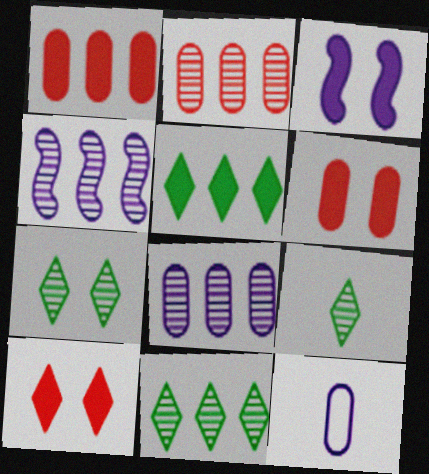[[2, 4, 11], 
[7, 9, 11]]